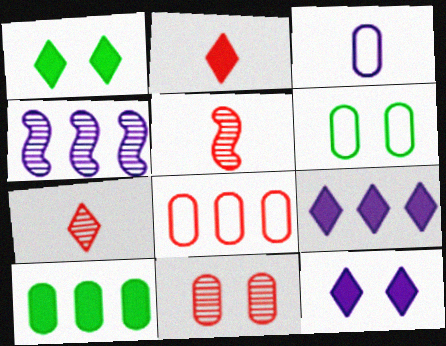[[1, 2, 9], 
[2, 4, 6], 
[3, 4, 12], 
[3, 6, 8], 
[3, 10, 11], 
[5, 6, 9]]